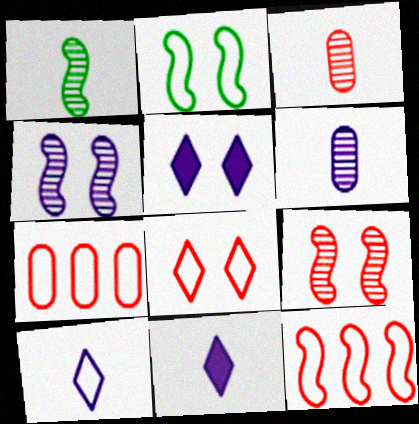[[1, 5, 7], 
[2, 7, 10]]